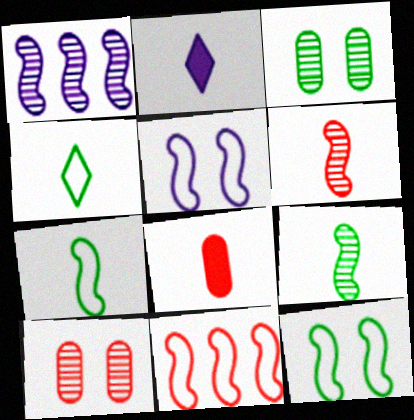[[2, 3, 11], 
[5, 7, 11]]